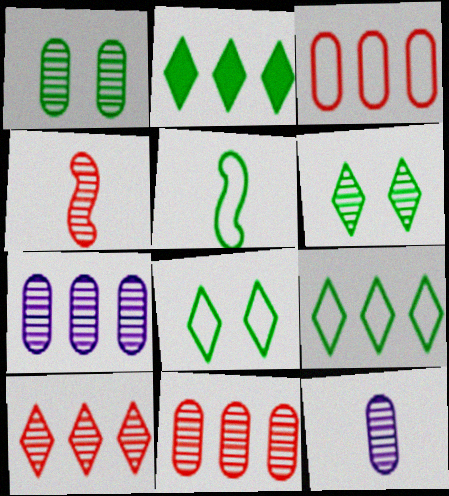[[1, 2, 5], 
[1, 11, 12], 
[4, 6, 7]]